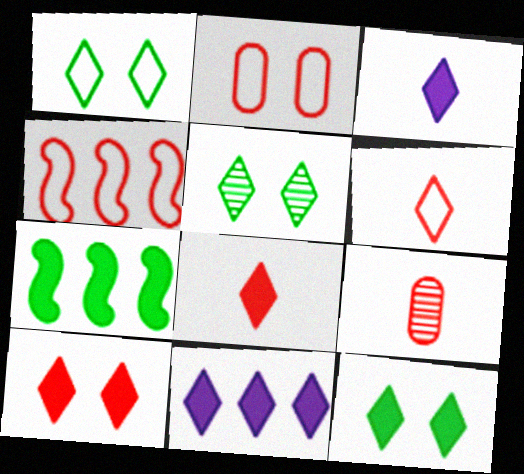[[1, 5, 12], 
[2, 4, 6], 
[4, 9, 10], 
[5, 6, 11], 
[8, 11, 12]]